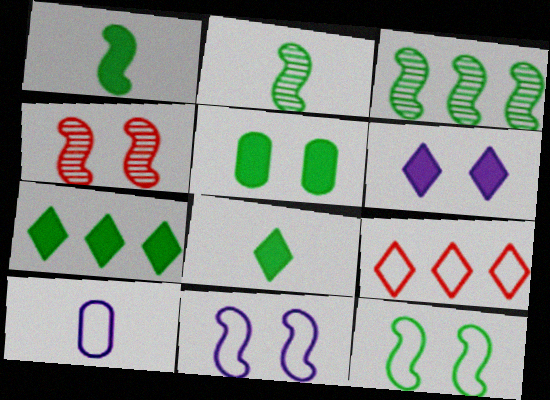[[1, 3, 12], 
[1, 5, 7], 
[4, 7, 10], 
[9, 10, 12]]